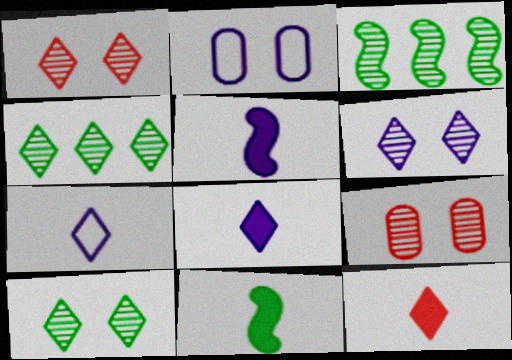[[1, 6, 10], 
[2, 3, 12]]